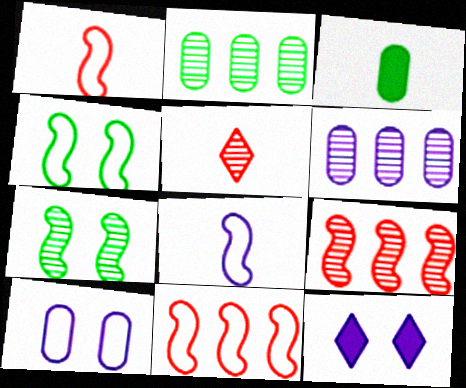[[1, 2, 12], 
[3, 5, 8], 
[4, 8, 11], 
[5, 6, 7], 
[6, 8, 12]]